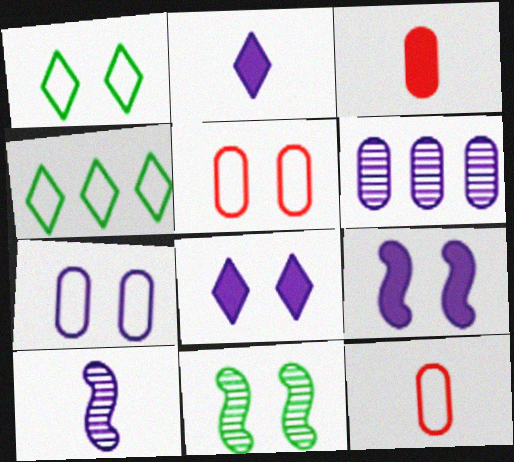[[5, 8, 11]]